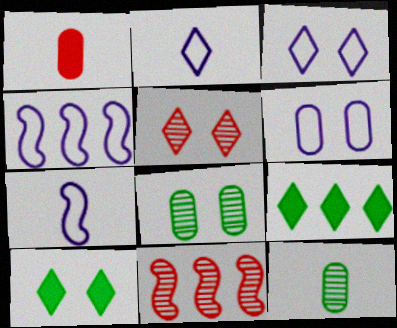[[2, 4, 6], 
[2, 5, 9], 
[3, 5, 10]]